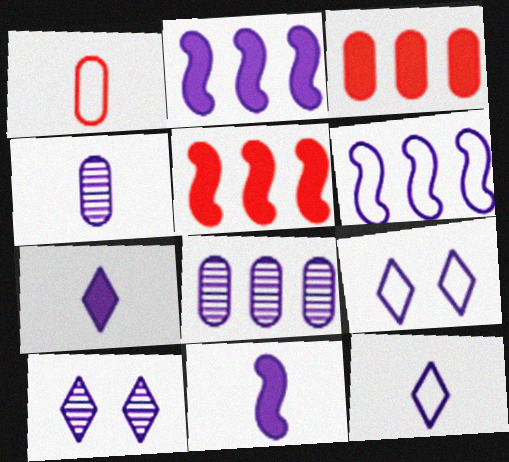[[2, 4, 9], 
[4, 11, 12], 
[8, 9, 11]]